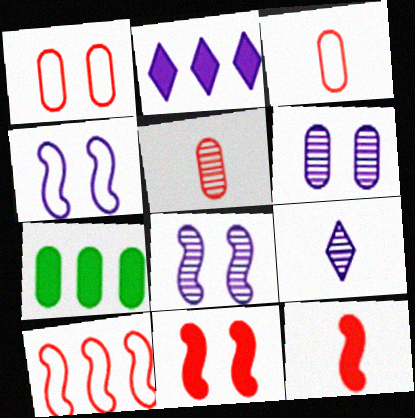[[3, 6, 7]]